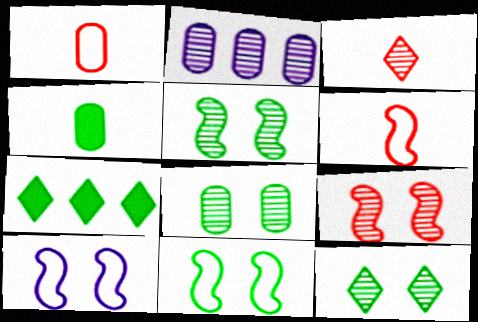[[2, 3, 5], 
[5, 8, 12]]